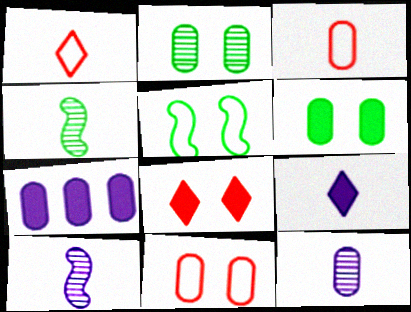[[2, 3, 7], 
[3, 4, 9]]